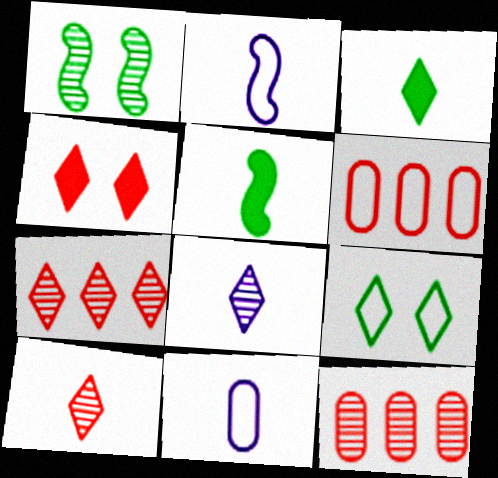[[1, 8, 12], 
[2, 6, 9], 
[5, 10, 11]]